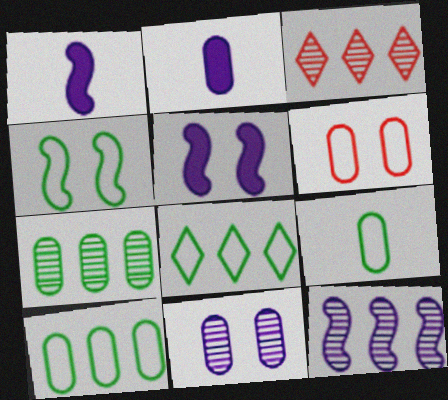[[2, 3, 4], 
[2, 6, 7], 
[3, 5, 9], 
[3, 7, 12], 
[4, 8, 9]]